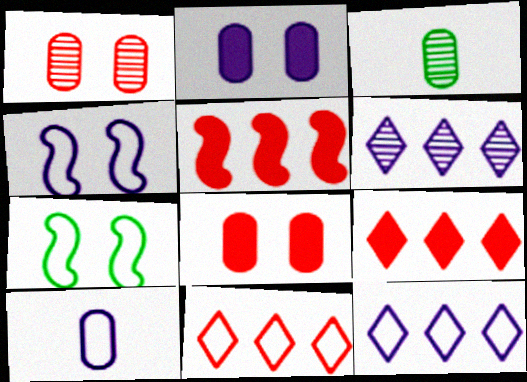[[3, 4, 9], 
[4, 10, 12], 
[7, 10, 11]]